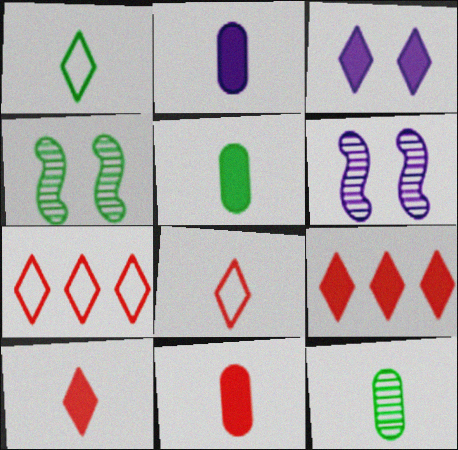[[2, 4, 7], 
[2, 5, 11], 
[5, 6, 7]]